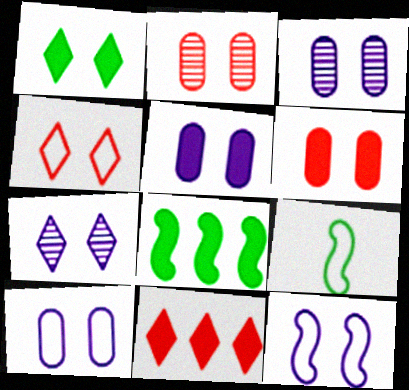[[1, 2, 12], 
[1, 4, 7], 
[3, 5, 10], 
[3, 9, 11], 
[5, 7, 12]]